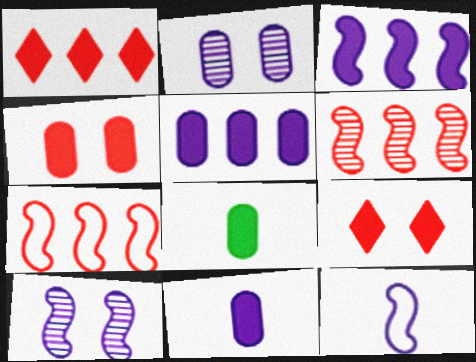[[3, 8, 9], 
[3, 10, 12], 
[4, 5, 8]]